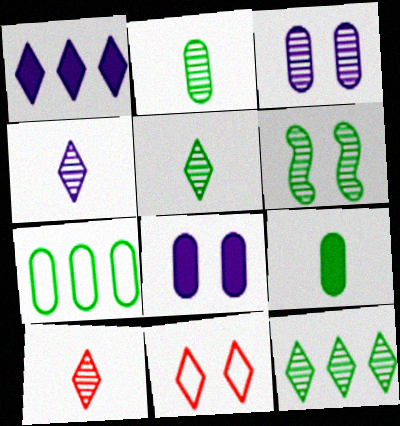[[1, 5, 11], 
[2, 6, 12], 
[4, 5, 10], 
[6, 8, 11]]